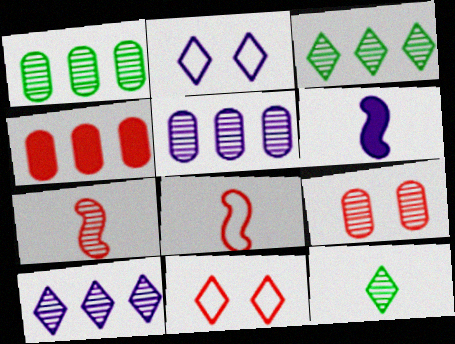[[1, 6, 11], 
[2, 5, 6], 
[4, 7, 11]]